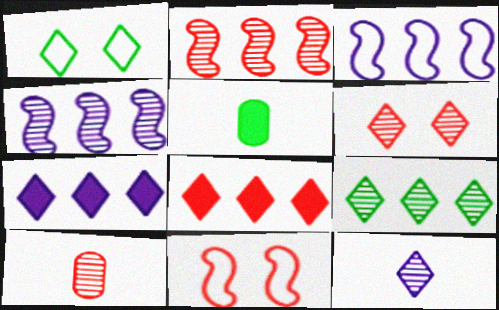[[1, 8, 12], 
[2, 6, 10], 
[3, 5, 6], 
[6, 9, 12], 
[8, 10, 11]]